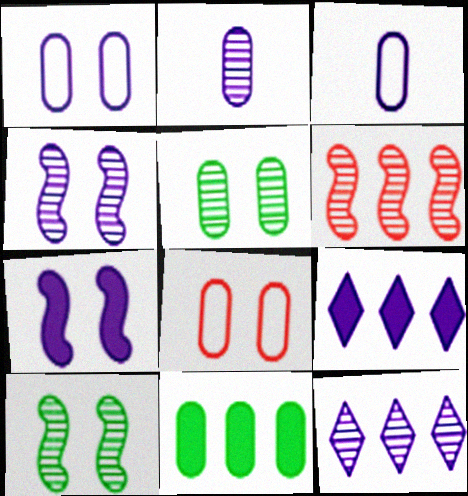[[2, 4, 12], 
[2, 8, 11], 
[3, 4, 9], 
[3, 7, 12]]